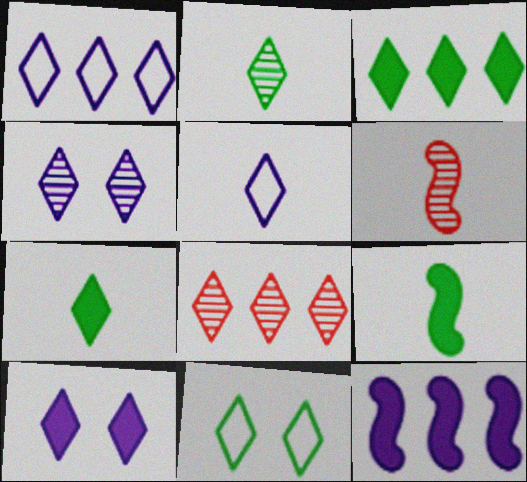[[1, 3, 8], 
[2, 3, 11], 
[2, 4, 8]]